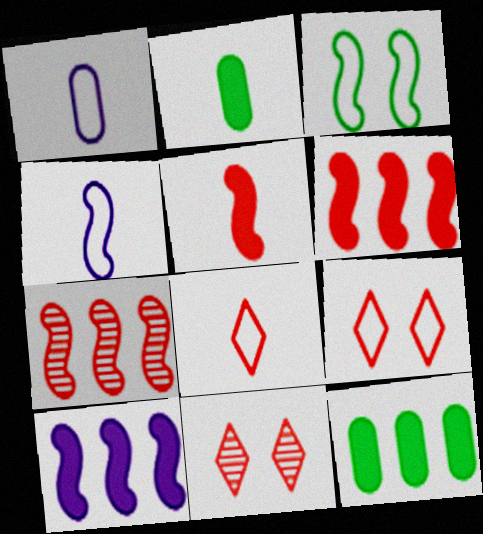[[4, 11, 12]]